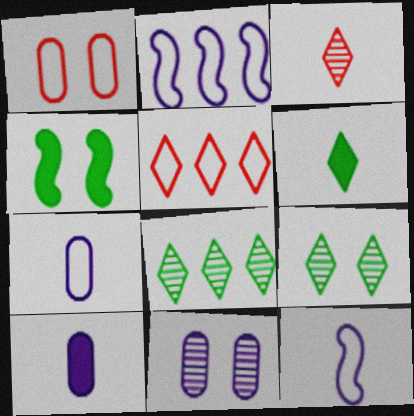[]